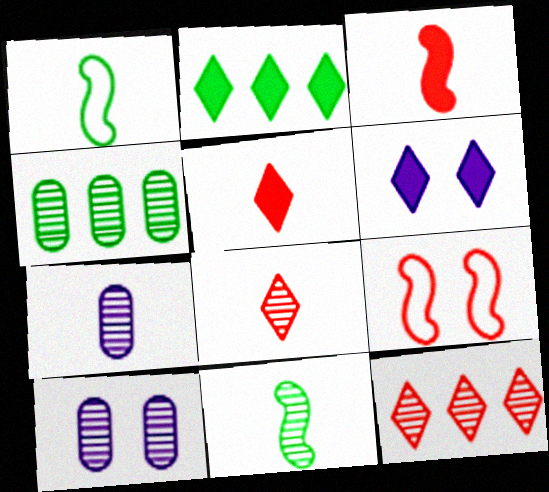[[1, 5, 7], 
[2, 5, 6], 
[2, 7, 9], 
[7, 8, 11], 
[10, 11, 12]]